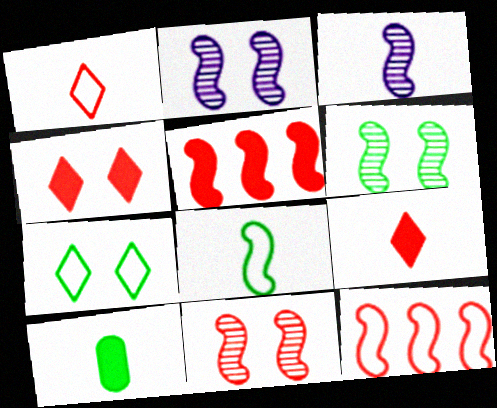[[1, 3, 10], 
[2, 5, 8], 
[2, 6, 11]]